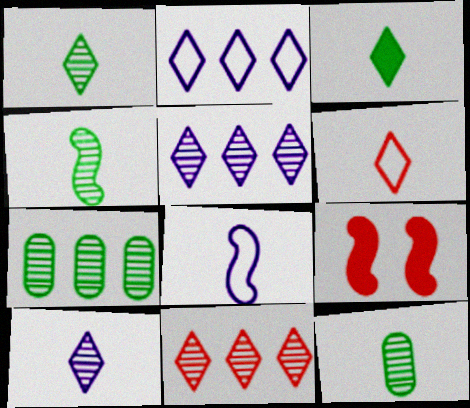[[1, 4, 12], 
[2, 9, 12], 
[3, 6, 10]]